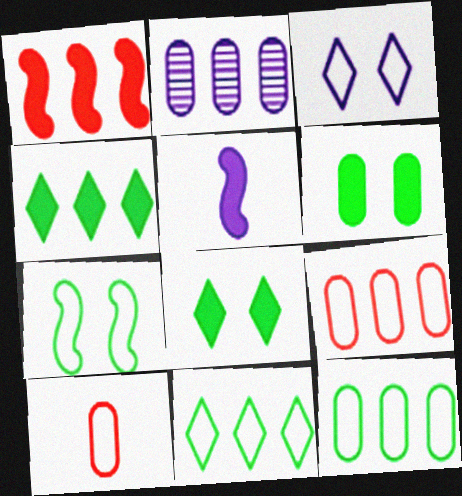[[1, 2, 11], 
[2, 3, 5], 
[2, 6, 10]]